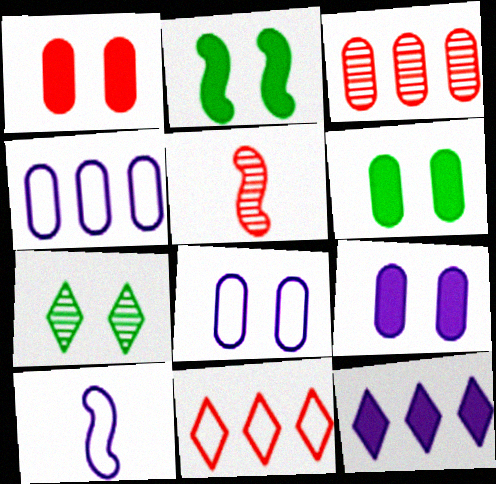[[1, 5, 11], 
[1, 6, 9]]